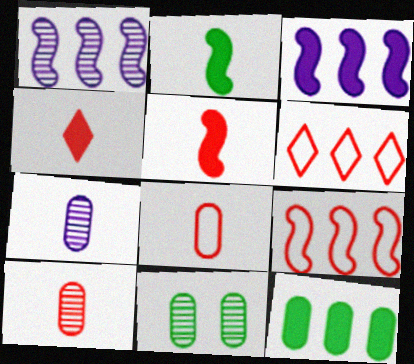[[1, 6, 12]]